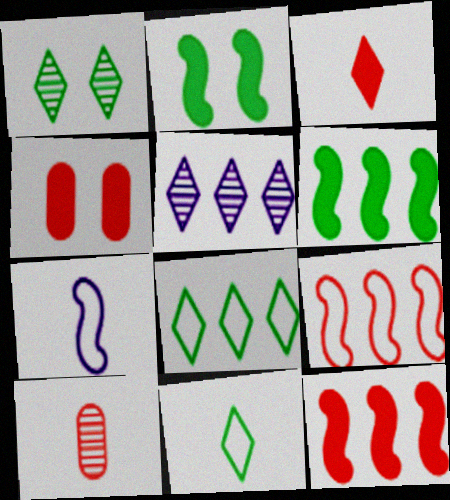[[3, 4, 12]]